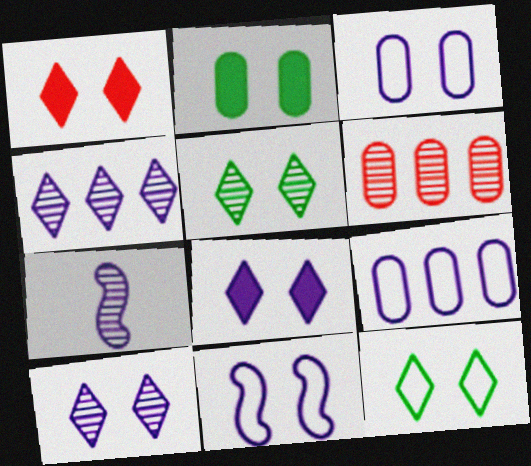[[1, 10, 12], 
[5, 6, 7], 
[7, 8, 9]]